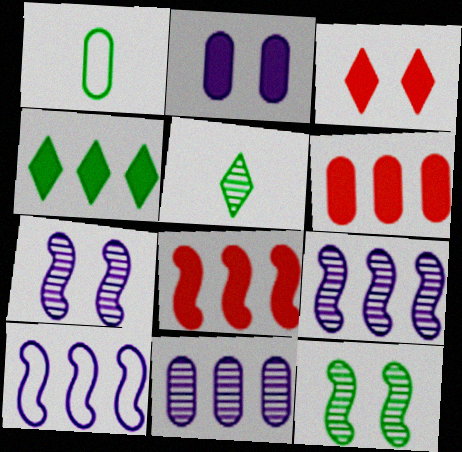[[1, 3, 9], 
[1, 4, 12]]